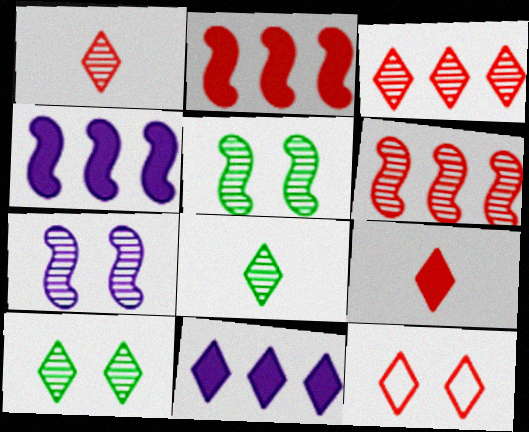[[3, 9, 12], 
[8, 11, 12]]